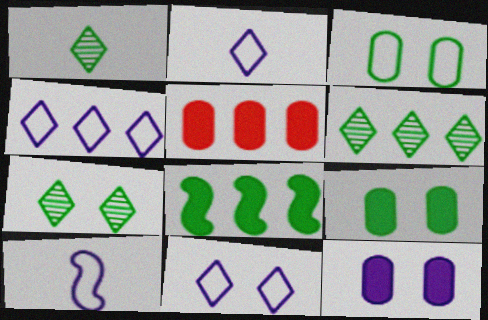[[1, 3, 8], 
[1, 6, 7], 
[2, 4, 11], 
[5, 7, 10]]